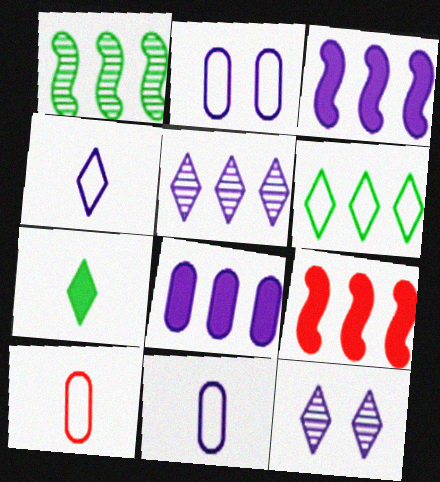[[3, 11, 12]]